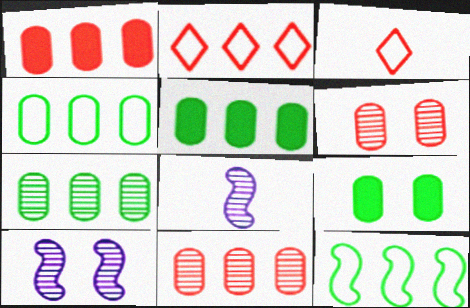[[2, 8, 9], 
[3, 5, 10], 
[4, 5, 7]]